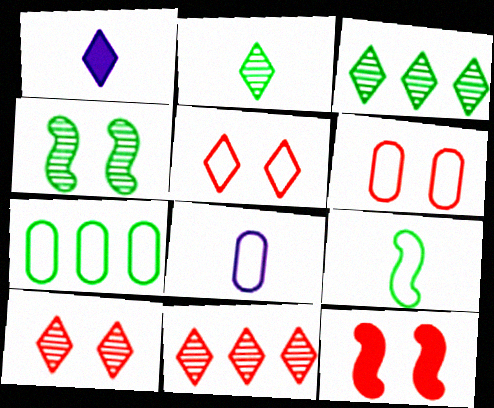[[1, 3, 5], 
[3, 8, 12], 
[6, 7, 8], 
[6, 10, 12]]